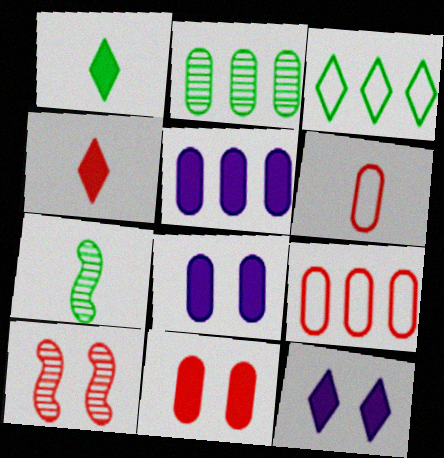[[2, 5, 9], 
[2, 6, 8], 
[4, 9, 10], 
[7, 9, 12]]